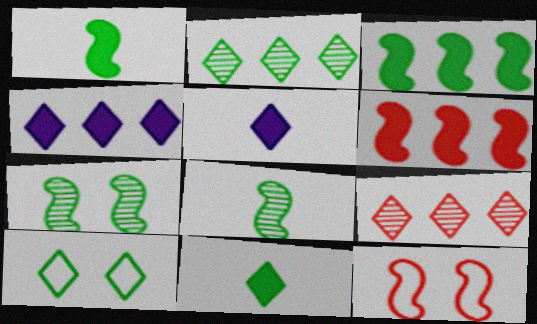[[2, 10, 11], 
[5, 9, 10]]